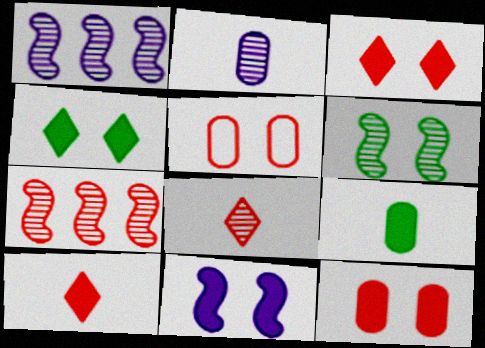[[4, 11, 12], 
[5, 7, 10]]